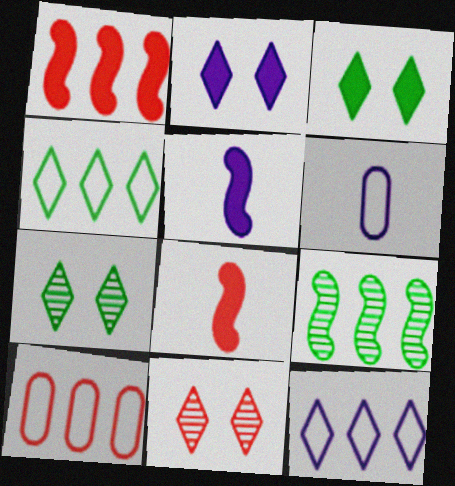[[1, 6, 7], 
[5, 7, 10], 
[8, 10, 11]]